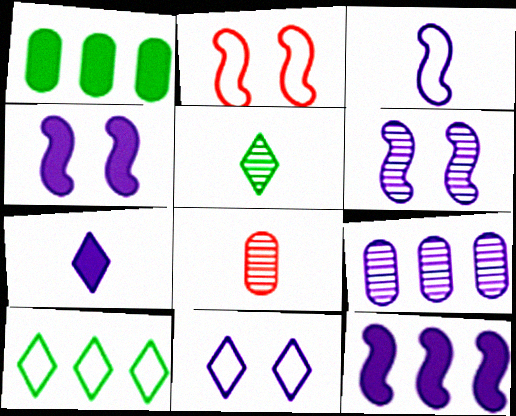[[3, 6, 12], 
[4, 8, 10]]